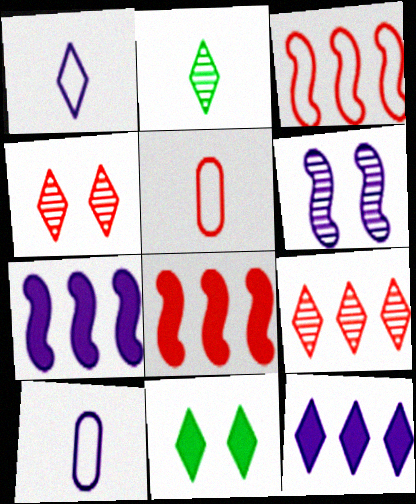[[1, 9, 11], 
[4, 5, 8], 
[6, 10, 12]]